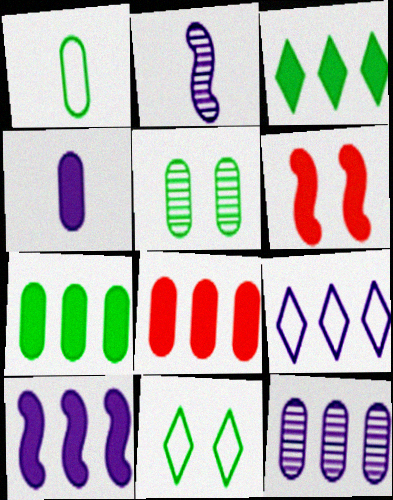[[1, 5, 7], 
[2, 8, 11], 
[3, 4, 6], 
[3, 8, 10], 
[9, 10, 12]]